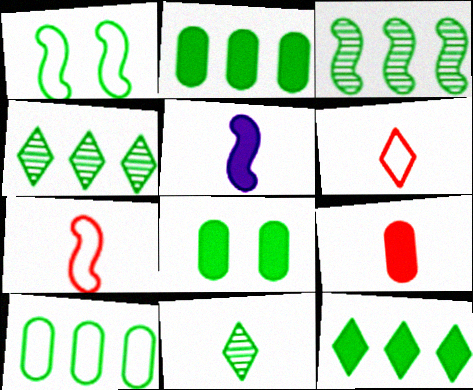[[1, 2, 11], 
[3, 10, 12]]